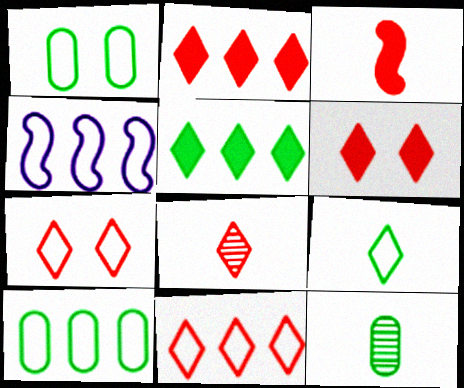[[2, 7, 8], 
[4, 6, 12], 
[4, 10, 11], 
[6, 8, 11]]